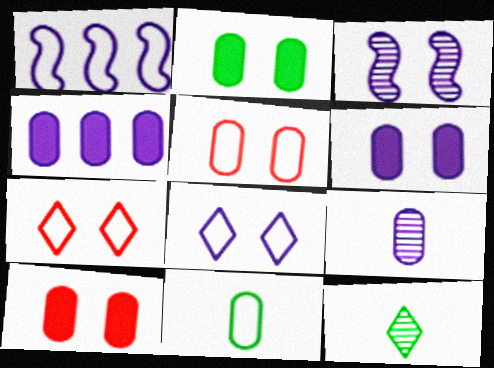[[1, 7, 11], 
[1, 10, 12], 
[2, 3, 7], 
[2, 6, 10], 
[3, 6, 8]]